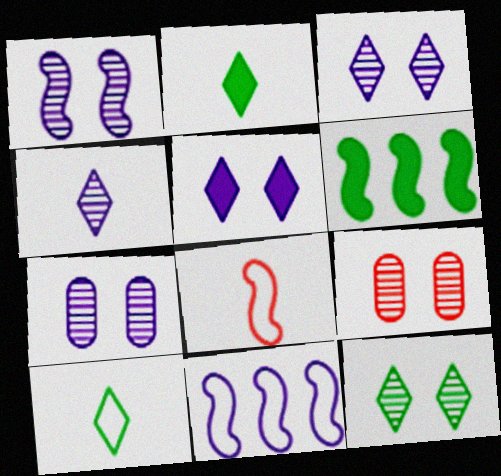[[1, 3, 7], 
[1, 6, 8], 
[1, 9, 12], 
[2, 9, 11]]